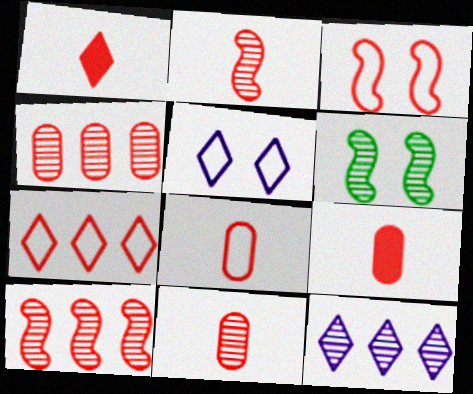[[1, 2, 8], 
[1, 3, 4], 
[3, 7, 8], 
[6, 11, 12], 
[8, 9, 11]]